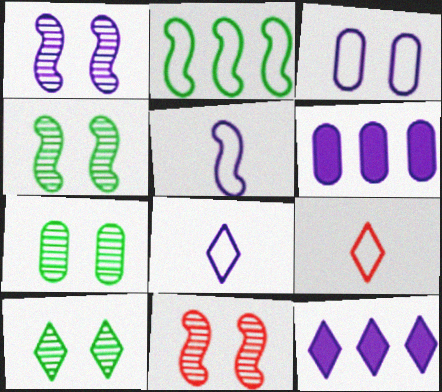[[1, 4, 11], 
[1, 6, 8], 
[2, 3, 9], 
[4, 6, 9], 
[4, 7, 10], 
[9, 10, 12]]